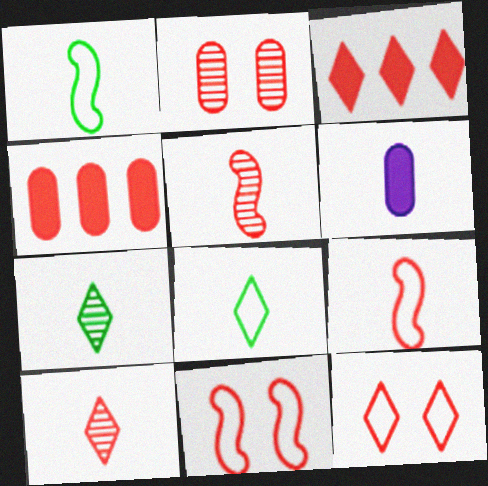[[1, 6, 10], 
[2, 3, 9], 
[3, 10, 12], 
[4, 5, 12], 
[4, 10, 11], 
[5, 6, 8], 
[6, 7, 9]]